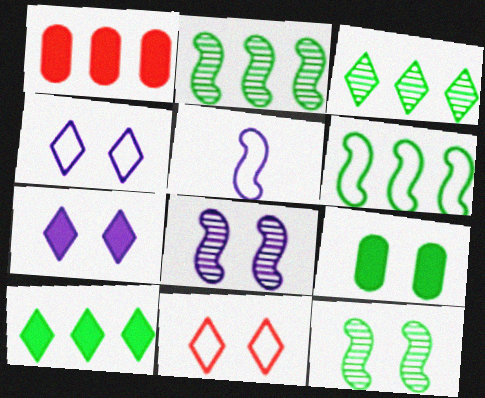[[8, 9, 11]]